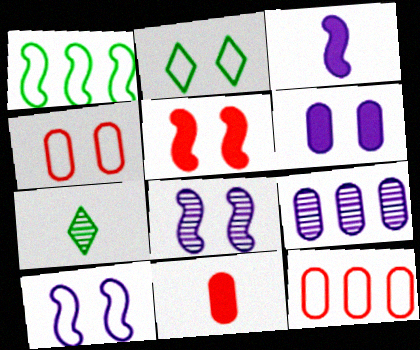[[2, 4, 10]]